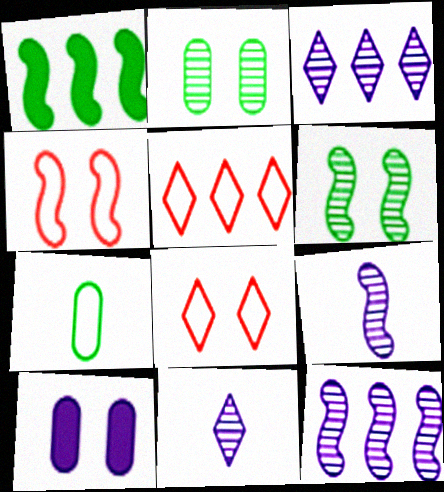[[1, 4, 9], 
[6, 8, 10]]